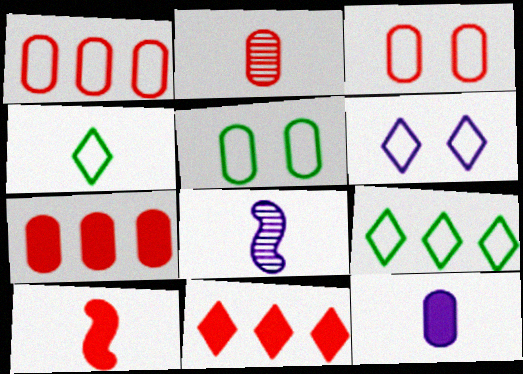[[2, 3, 7], 
[5, 8, 11]]